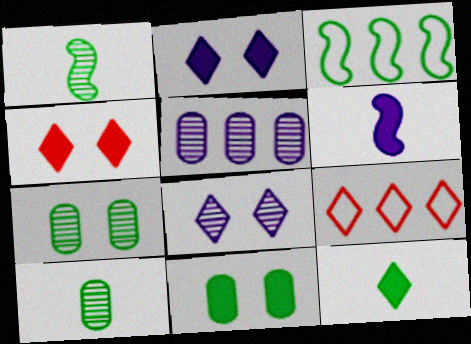[[3, 7, 12], 
[6, 7, 9], 
[8, 9, 12]]